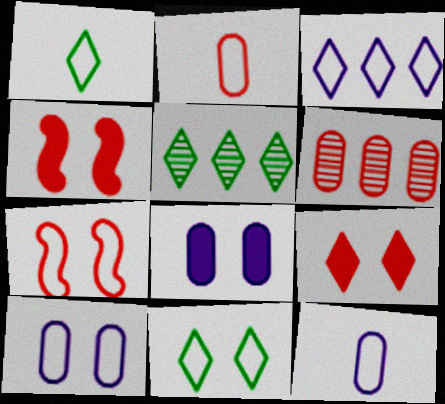[[4, 5, 12], 
[7, 10, 11]]